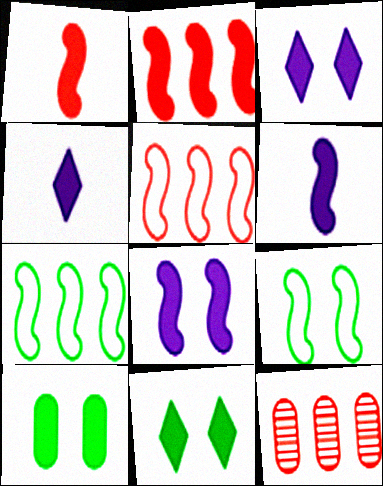[[2, 4, 10], 
[4, 9, 12]]